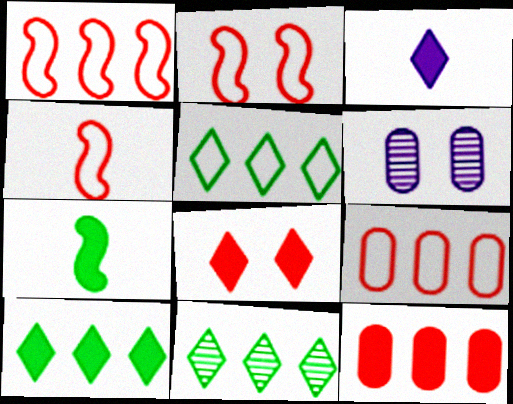[[1, 2, 4], 
[3, 8, 10], 
[4, 6, 10], 
[5, 10, 11]]